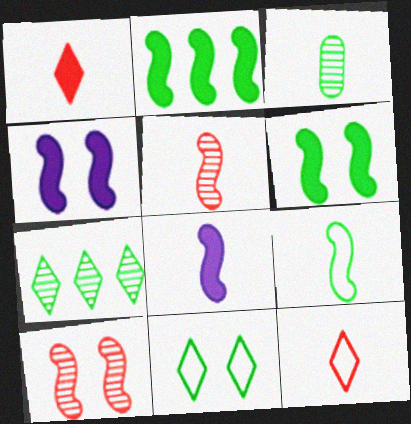[[2, 3, 11], 
[3, 8, 12], 
[5, 8, 9]]